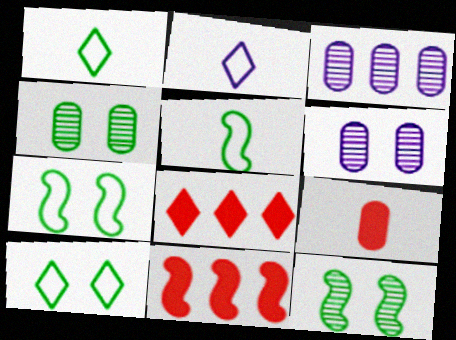[[1, 6, 11], 
[2, 4, 11], 
[5, 6, 8]]